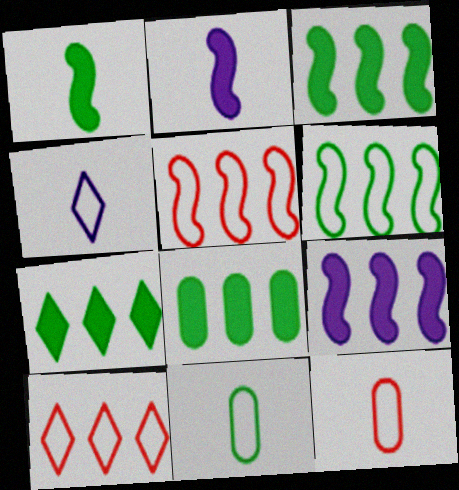[[3, 7, 8]]